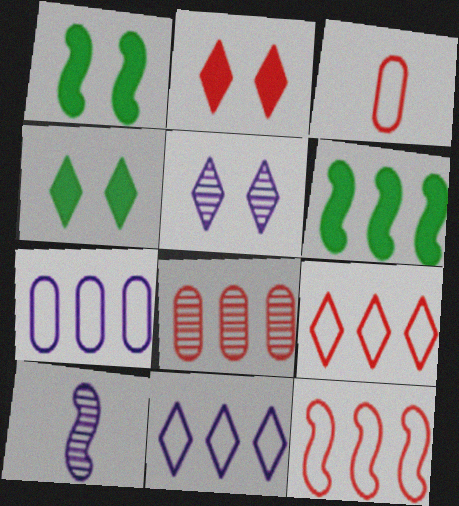[[1, 10, 12], 
[3, 5, 6], 
[6, 8, 11]]